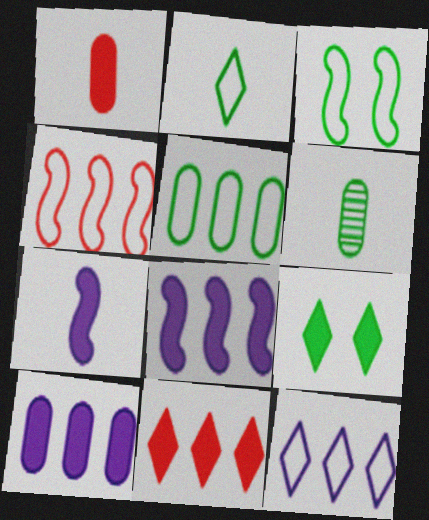[[1, 8, 9], 
[2, 3, 5], 
[4, 5, 12]]